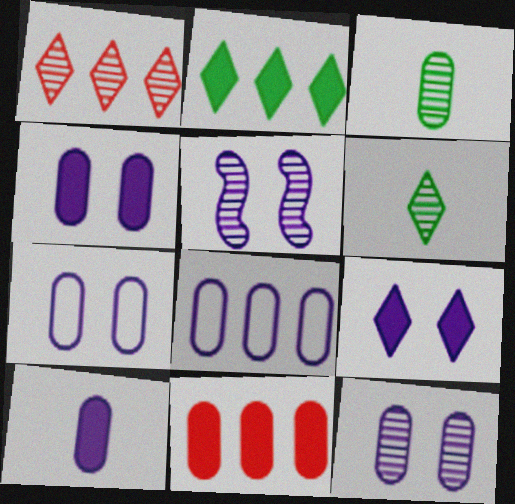[[1, 3, 5], 
[3, 7, 11], 
[4, 7, 12], 
[5, 7, 9], 
[8, 10, 12]]